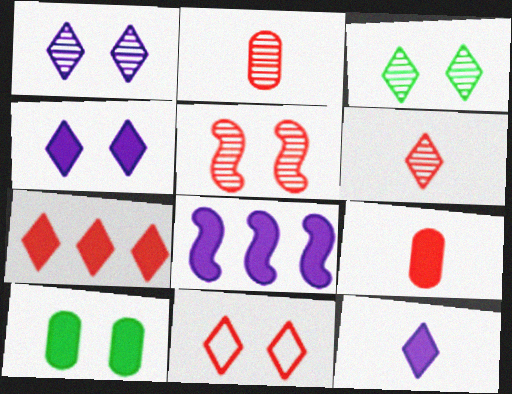[[3, 4, 11], 
[6, 7, 11]]